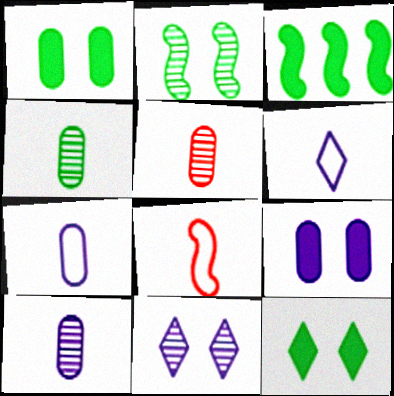[[4, 5, 10]]